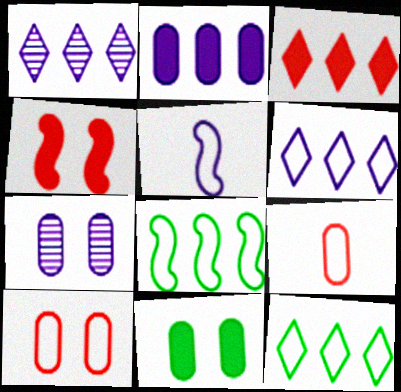[[1, 3, 12], 
[5, 10, 12], 
[7, 10, 11]]